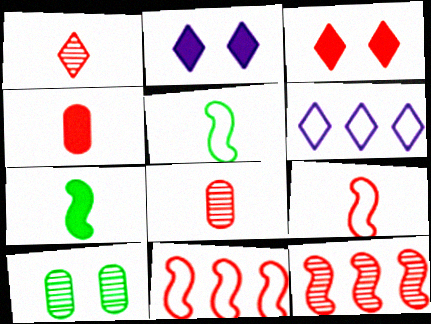[[1, 4, 9], 
[3, 8, 11]]